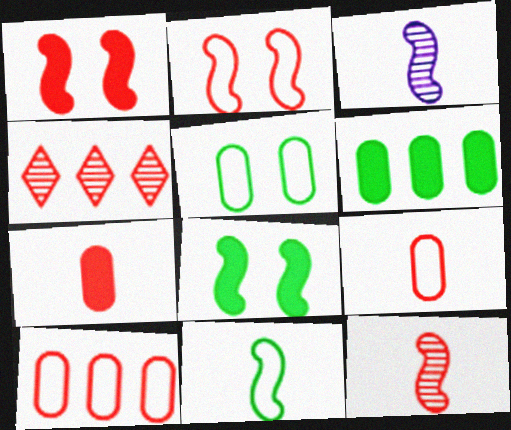[[1, 4, 9], 
[2, 4, 7]]